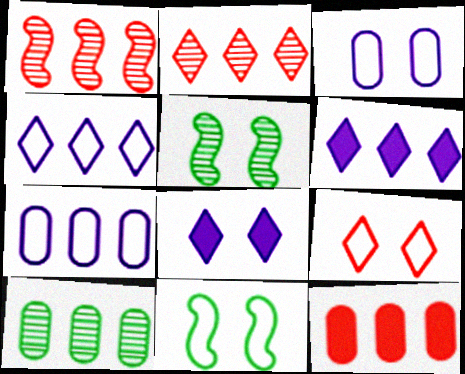[[3, 9, 11], 
[7, 10, 12]]